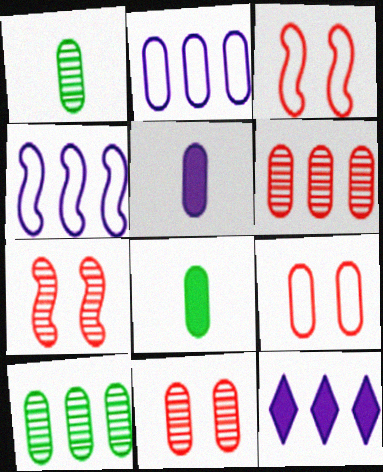[[1, 3, 12], 
[2, 8, 11], 
[5, 9, 10]]